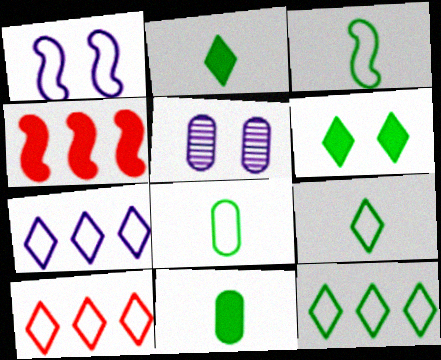[[1, 8, 10], 
[3, 8, 9], 
[4, 5, 9], 
[7, 10, 12]]